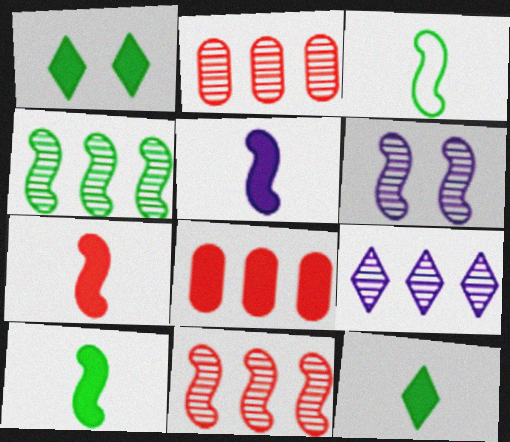[[1, 5, 8], 
[2, 4, 9], 
[5, 7, 10]]